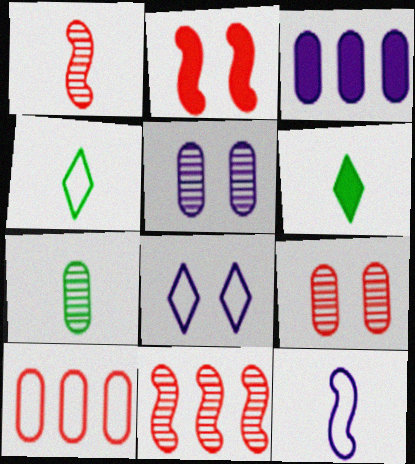[[2, 3, 6]]